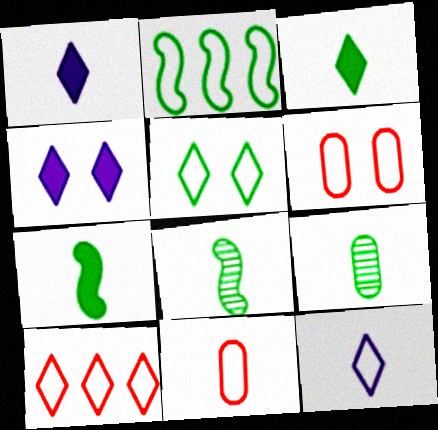[[1, 8, 11], 
[2, 6, 12], 
[5, 10, 12]]